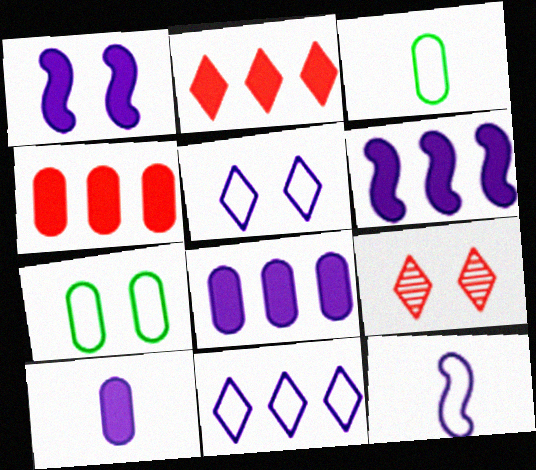[[1, 7, 9], 
[3, 6, 9]]